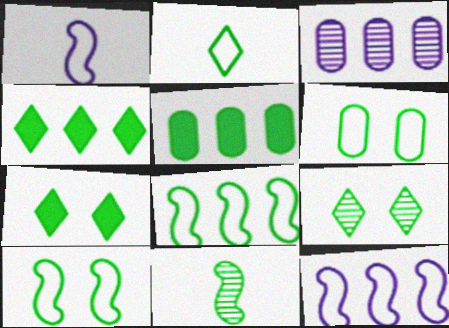[[2, 4, 9], 
[2, 6, 8], 
[4, 6, 11]]